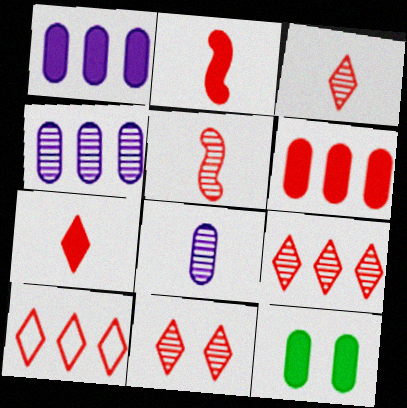[[3, 9, 11], 
[7, 10, 11]]